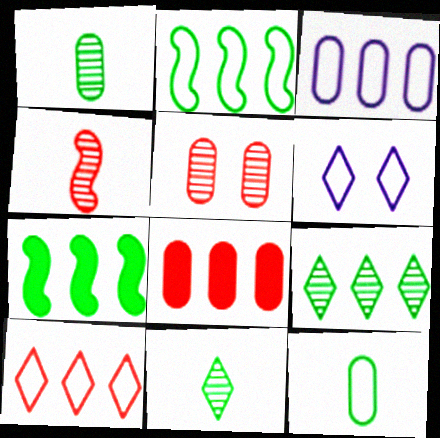[[2, 3, 10]]